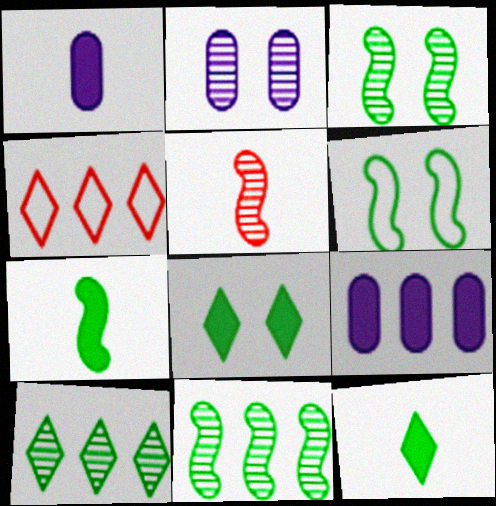[[1, 3, 4], 
[2, 4, 7], 
[2, 5, 10], 
[4, 9, 11], 
[6, 7, 11]]